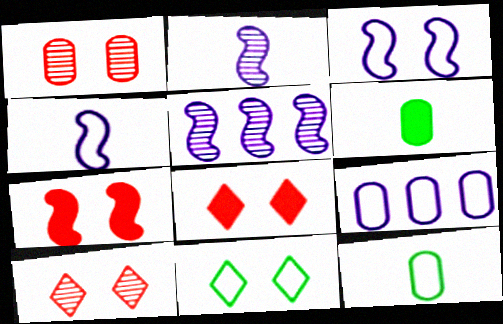[[1, 6, 9], 
[5, 8, 12]]